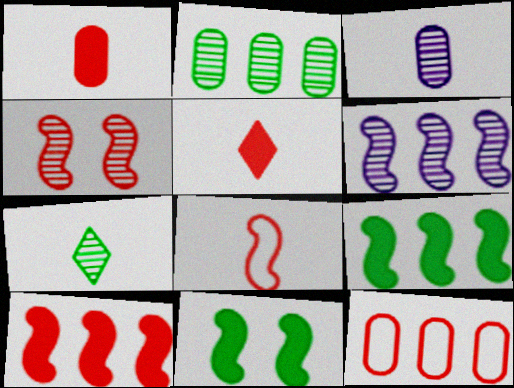[[4, 5, 12], 
[4, 8, 10], 
[6, 8, 11]]